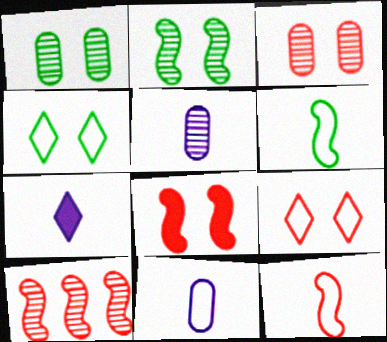[[3, 8, 9], 
[8, 10, 12]]